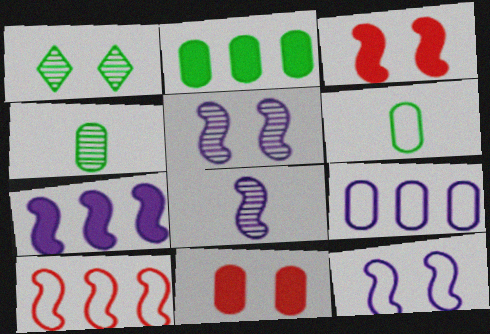[[1, 11, 12], 
[4, 9, 11], 
[7, 8, 12]]